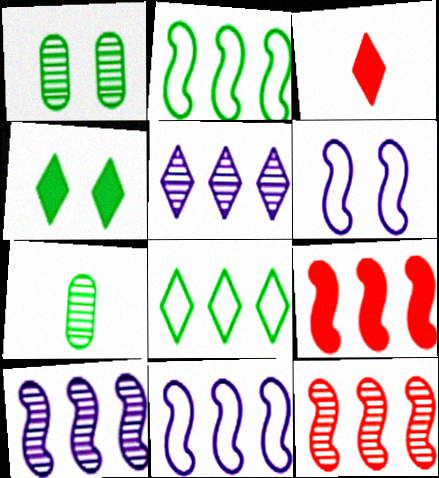[[1, 3, 11], 
[2, 4, 7], 
[2, 9, 10]]